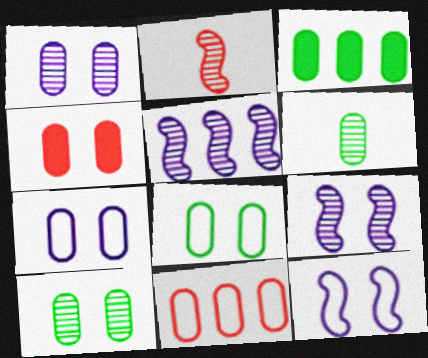[[1, 4, 8], 
[3, 6, 8], 
[4, 7, 10]]